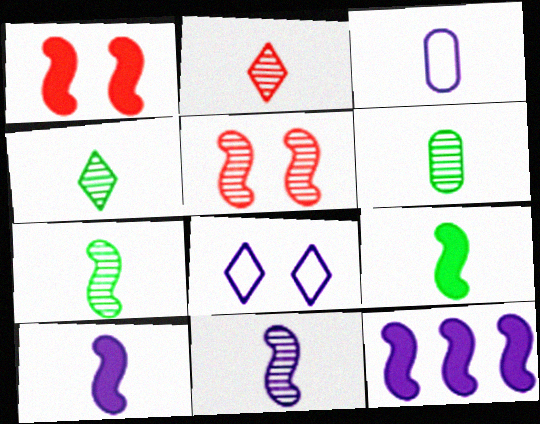[[1, 9, 12], 
[2, 3, 9], 
[2, 6, 11], 
[4, 6, 7]]